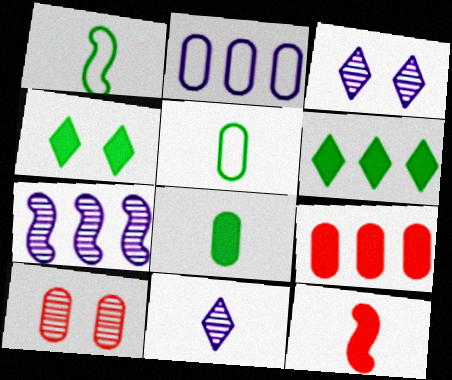[[1, 3, 9], 
[2, 8, 10], 
[5, 11, 12]]